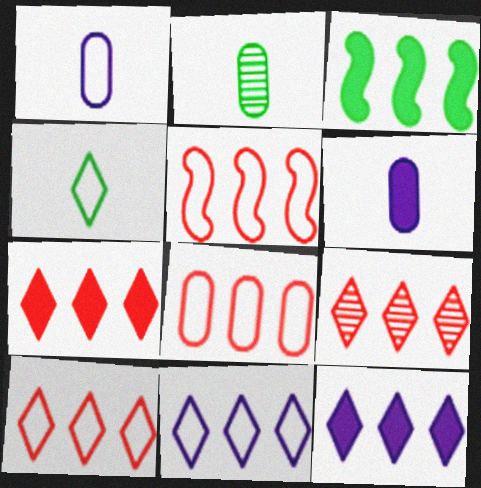[[5, 8, 10], 
[7, 9, 10]]